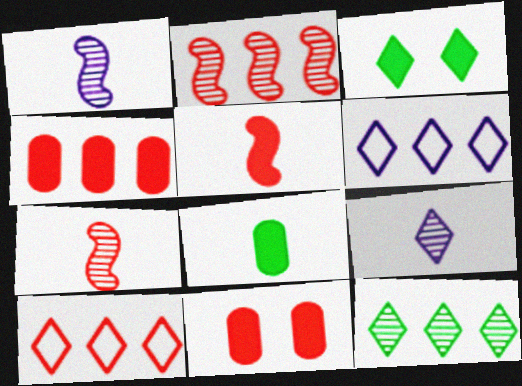[[2, 4, 10], 
[3, 9, 10], 
[7, 10, 11]]